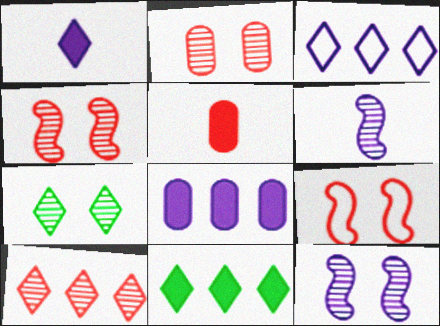[[2, 7, 12], 
[3, 10, 11], 
[5, 9, 10]]